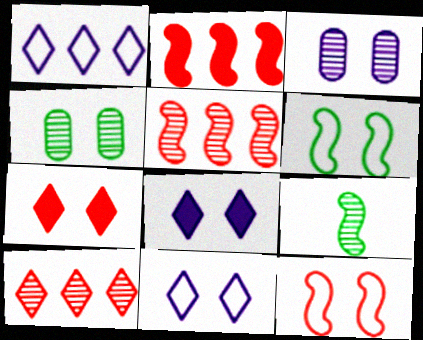[[3, 6, 7], 
[3, 9, 10], 
[4, 8, 12]]